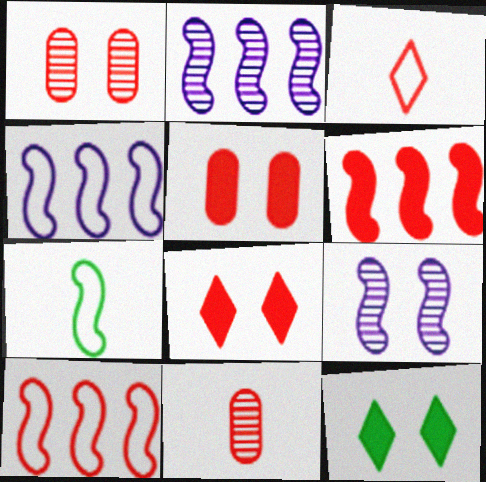[[1, 3, 6], 
[4, 11, 12], 
[6, 7, 9], 
[8, 10, 11]]